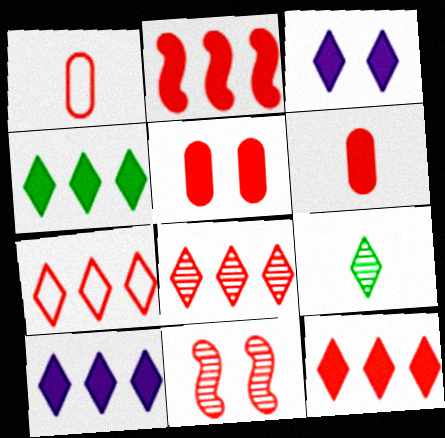[[1, 11, 12], 
[3, 7, 9], 
[4, 10, 12], 
[6, 7, 11], 
[7, 8, 12]]